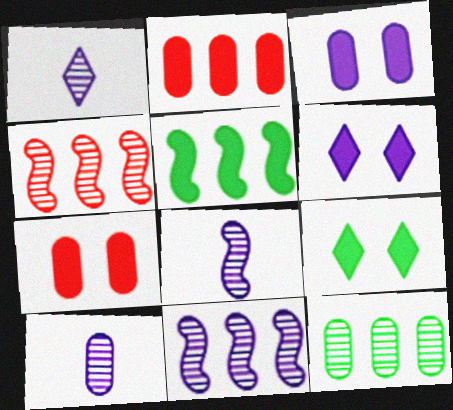[[1, 8, 10]]